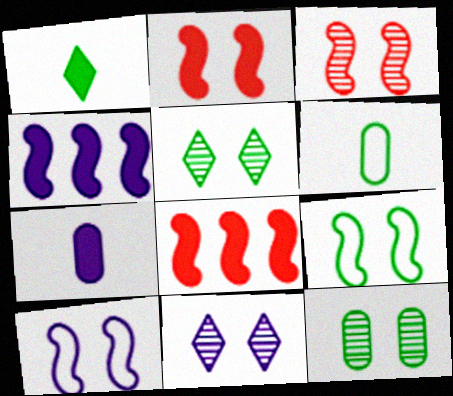[[3, 11, 12], 
[6, 8, 11]]